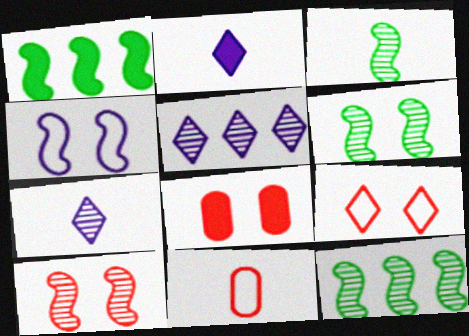[[1, 2, 8], 
[2, 3, 11], 
[3, 6, 12], 
[8, 9, 10]]